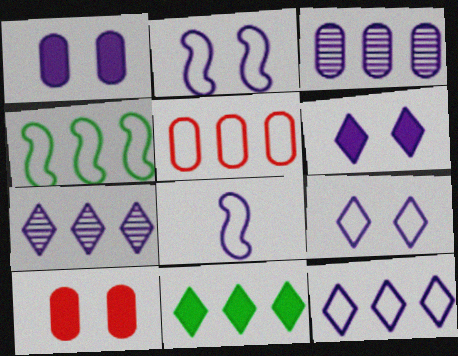[[1, 7, 8], 
[3, 6, 8], 
[4, 5, 12]]